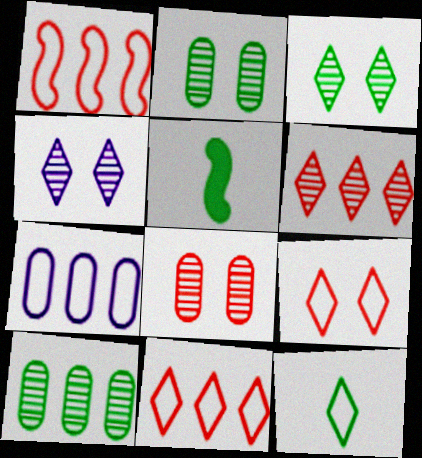[]